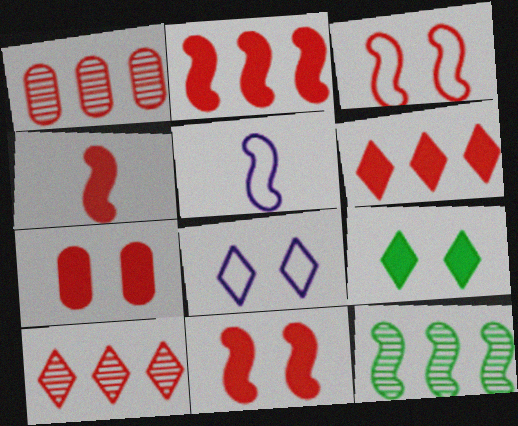[[1, 5, 9], 
[2, 4, 11], 
[4, 6, 7], 
[5, 11, 12]]